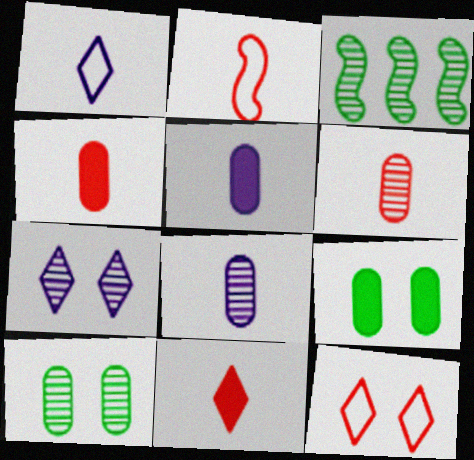[[2, 6, 11], 
[3, 5, 12], 
[3, 6, 7]]